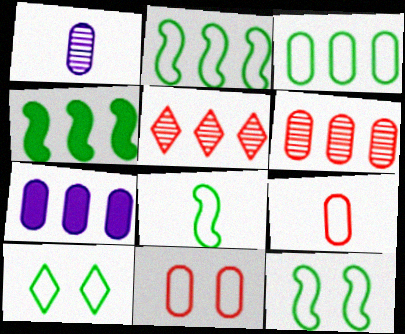[[2, 5, 7], 
[2, 8, 12], 
[3, 6, 7], 
[3, 8, 10]]